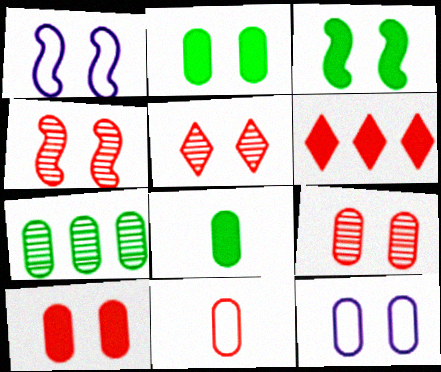[[1, 2, 5], 
[1, 3, 4], 
[2, 9, 12], 
[3, 5, 12], 
[4, 5, 9], 
[4, 6, 11]]